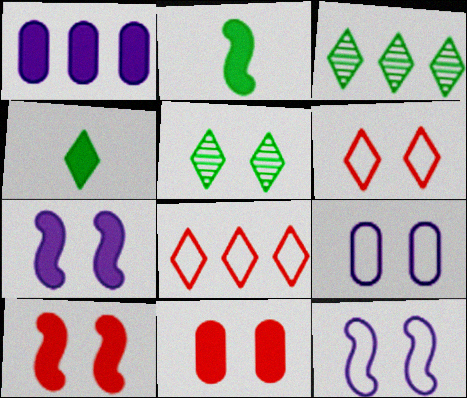[[1, 4, 10], 
[5, 9, 10], 
[5, 11, 12]]